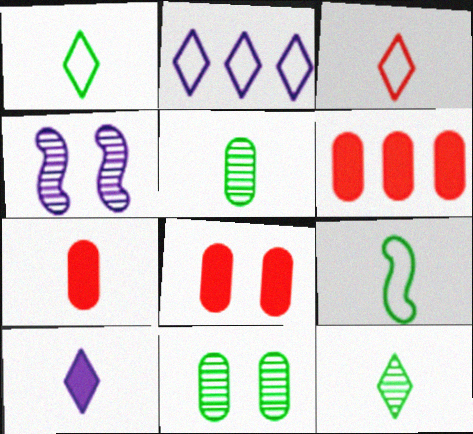[[1, 4, 6], 
[3, 10, 12], 
[6, 7, 8]]